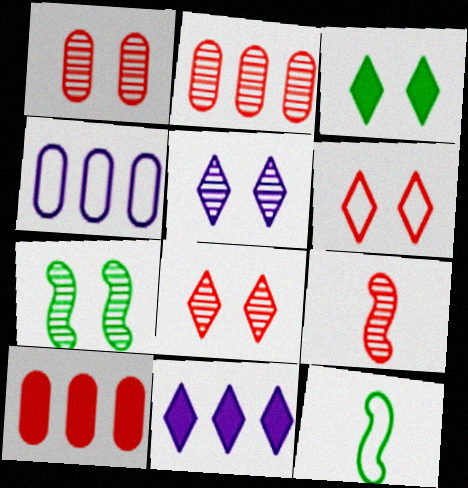[[1, 5, 7], 
[1, 11, 12], 
[2, 8, 9], 
[3, 4, 9], 
[3, 5, 6], 
[4, 6, 12], 
[5, 10, 12], 
[6, 9, 10]]